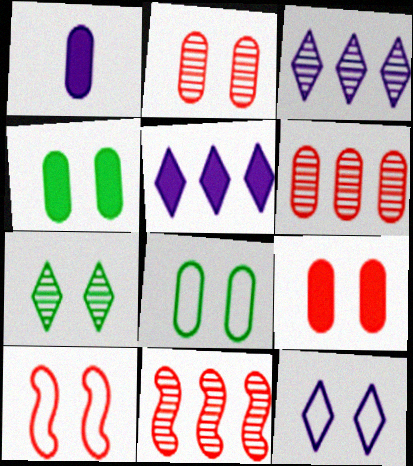[[1, 6, 8], 
[8, 10, 12]]